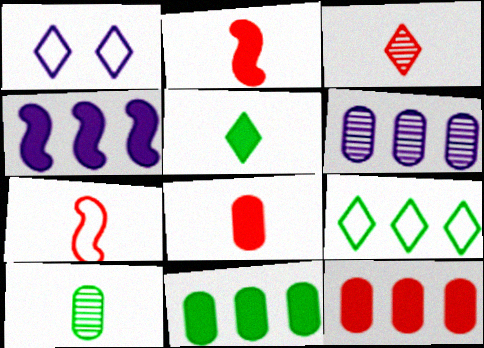[[3, 7, 8]]